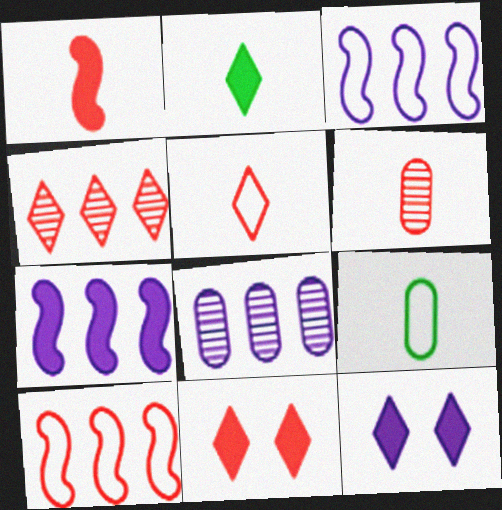[[1, 5, 6], 
[4, 5, 11], 
[6, 10, 11]]